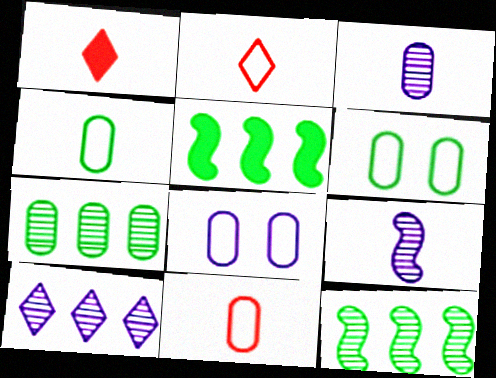[[1, 4, 9], 
[1, 8, 12]]